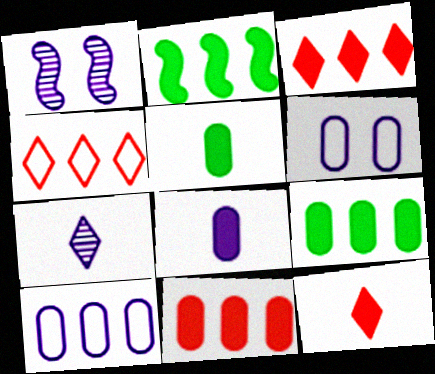[[1, 4, 5]]